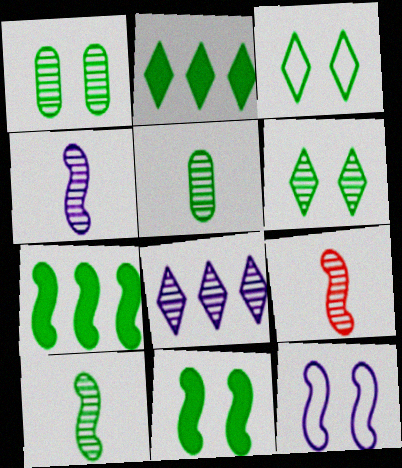[[1, 3, 11], 
[1, 8, 9], 
[3, 5, 7], 
[4, 9, 10], 
[7, 9, 12]]